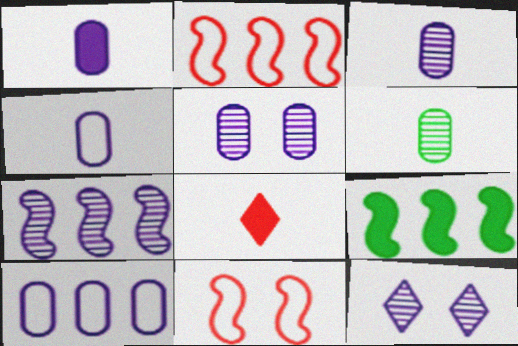[[1, 3, 4], 
[1, 5, 10], 
[2, 7, 9], 
[3, 7, 12]]